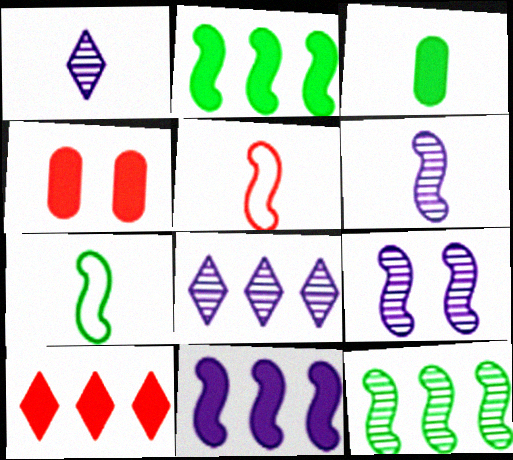[[1, 3, 5], 
[2, 5, 9], 
[4, 7, 8]]